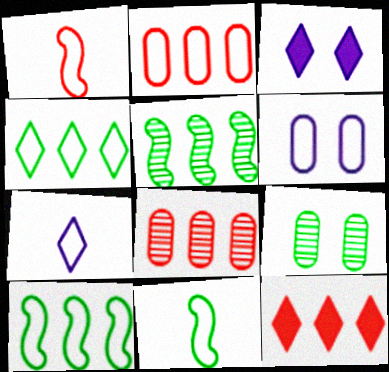[[1, 4, 6], 
[3, 8, 11]]